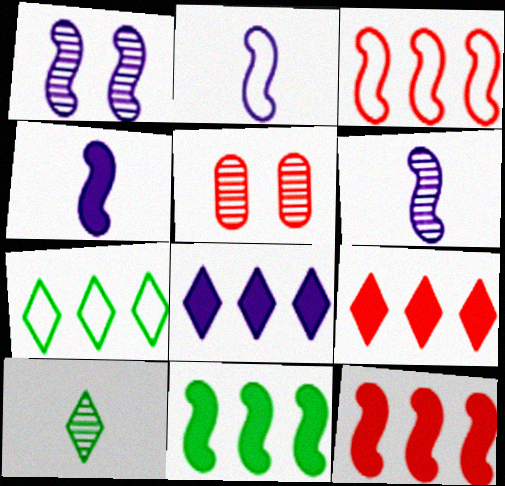[[2, 4, 6], 
[4, 5, 7]]